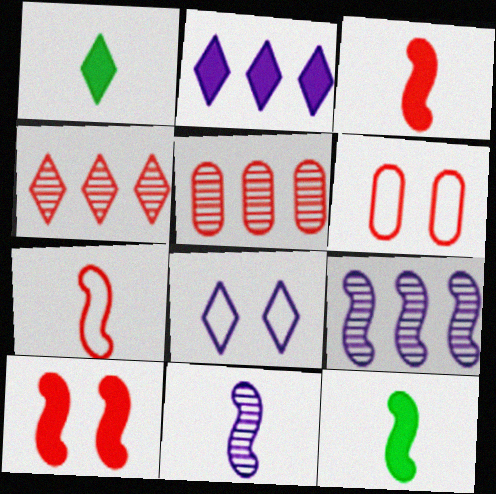[[1, 4, 8], 
[1, 6, 9], 
[3, 4, 6], 
[5, 8, 12], 
[7, 11, 12]]